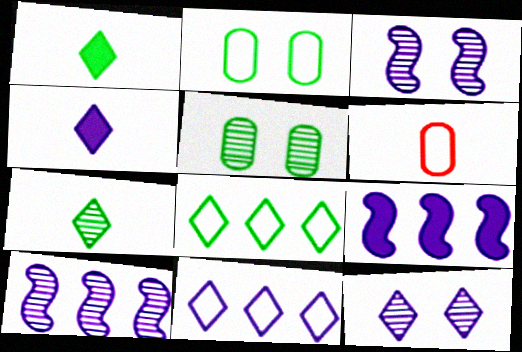[[4, 11, 12]]